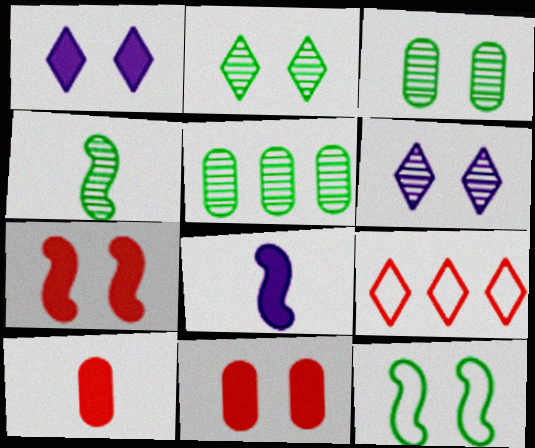[[2, 4, 5], 
[3, 8, 9], 
[6, 11, 12]]